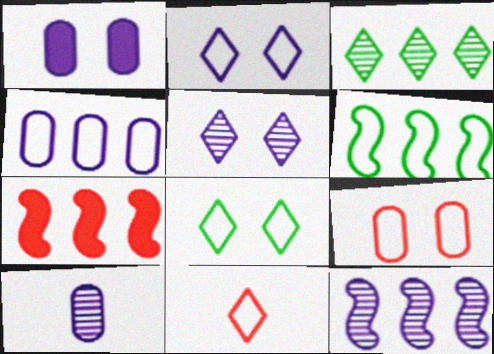[[1, 4, 10], 
[3, 4, 7], 
[5, 10, 12], 
[6, 7, 12], 
[7, 8, 10]]